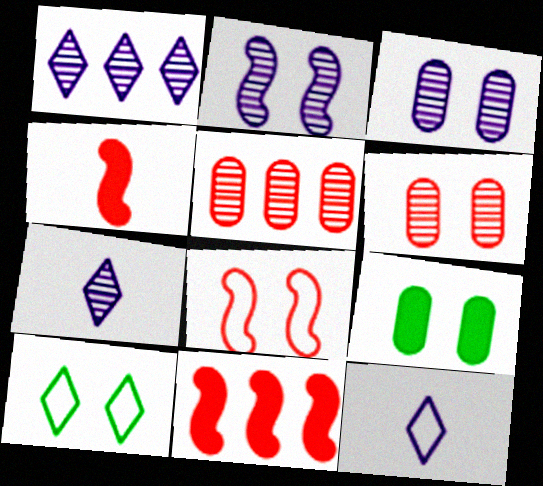[]